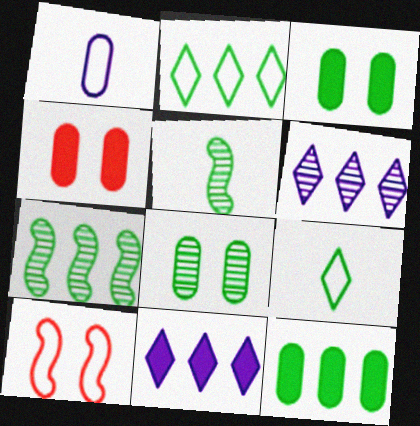[[1, 2, 10], 
[2, 3, 5], 
[2, 7, 12], 
[3, 7, 9]]